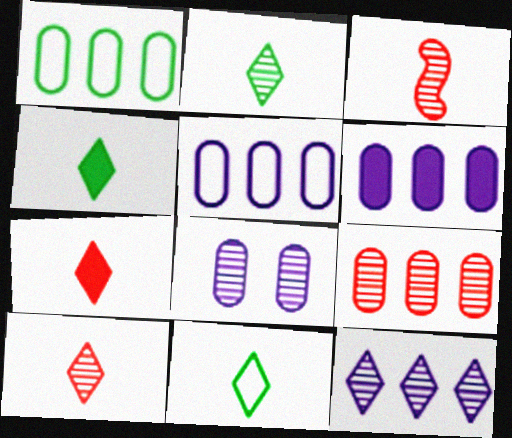[[1, 6, 9], 
[2, 4, 11]]